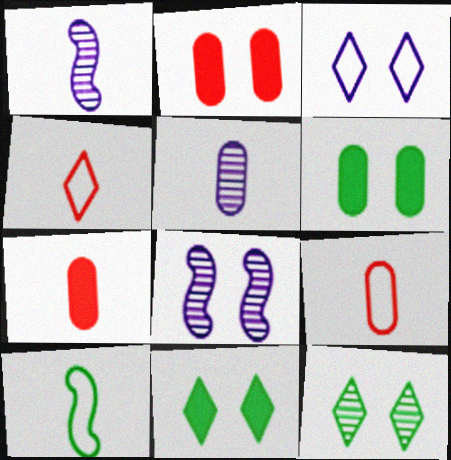[]